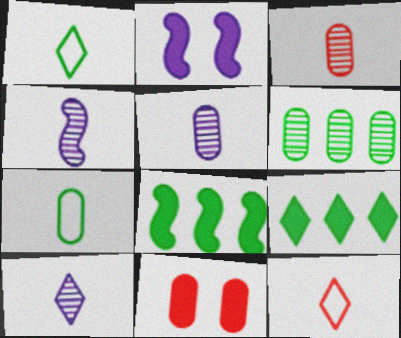[[2, 6, 12], 
[4, 5, 10]]